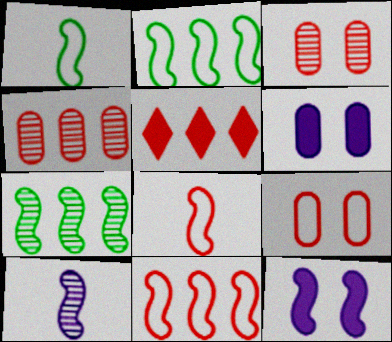[[3, 5, 8], 
[4, 5, 11], 
[7, 8, 12]]